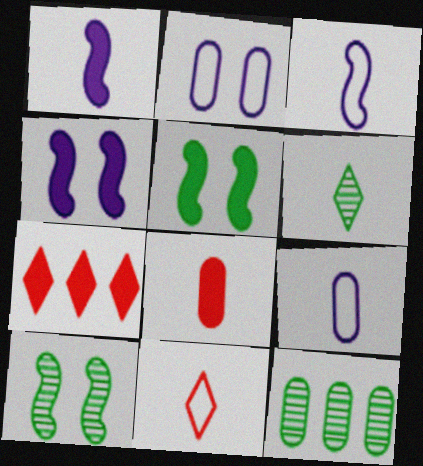[[2, 8, 12], 
[3, 6, 8], 
[4, 11, 12], 
[6, 10, 12], 
[7, 9, 10]]